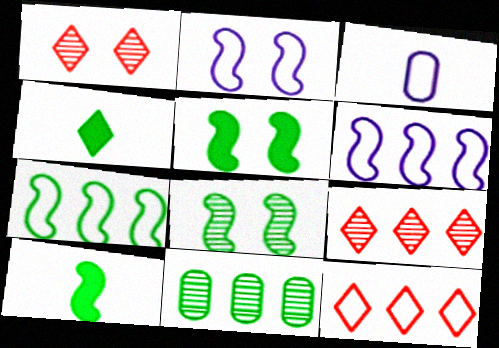[[3, 5, 9], 
[7, 8, 10]]